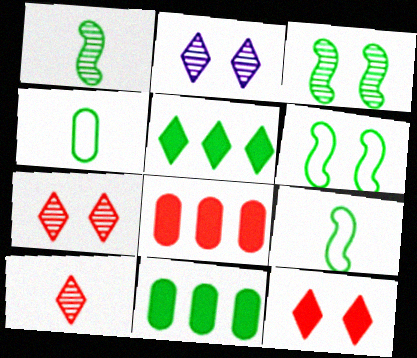[[2, 8, 9], 
[3, 4, 5]]